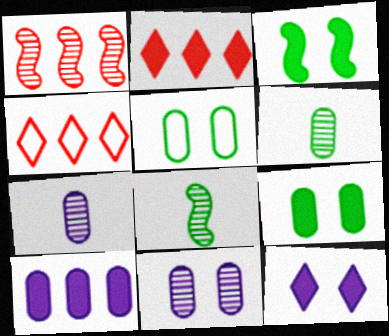[[3, 4, 7]]